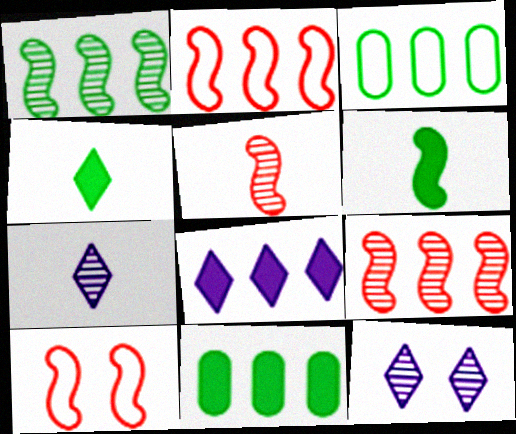[[3, 8, 9], 
[7, 10, 11]]